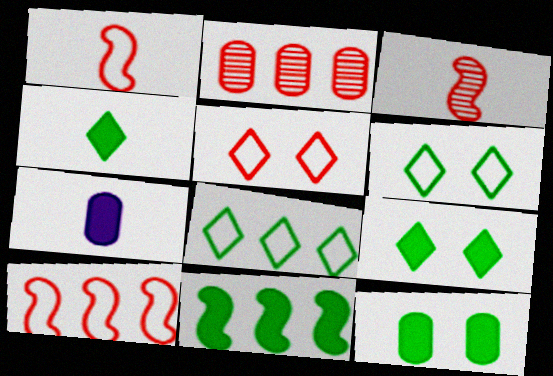[[4, 11, 12]]